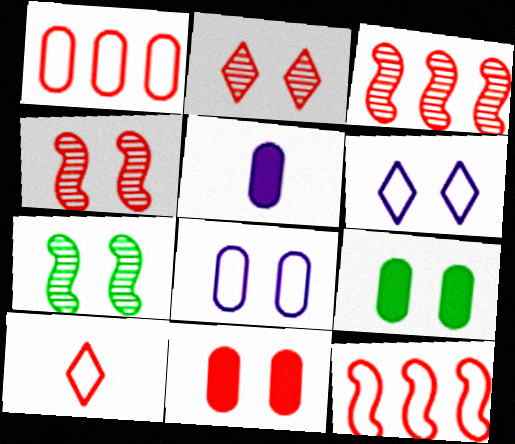[[3, 10, 11], 
[4, 6, 9], 
[6, 7, 11]]